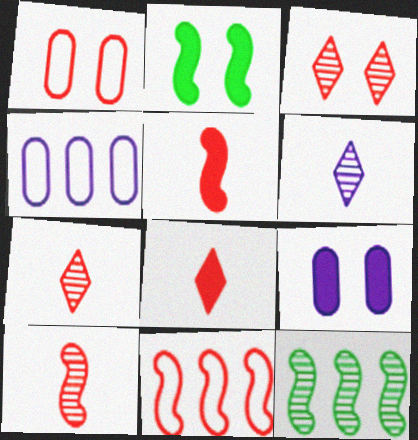[[2, 4, 7]]